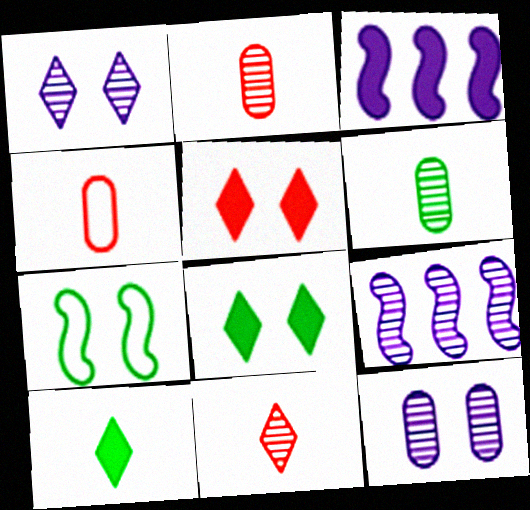[[4, 8, 9], 
[5, 7, 12]]